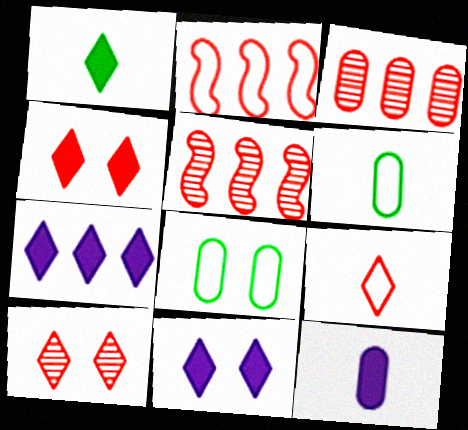[[1, 4, 7], 
[3, 8, 12], 
[5, 6, 11]]